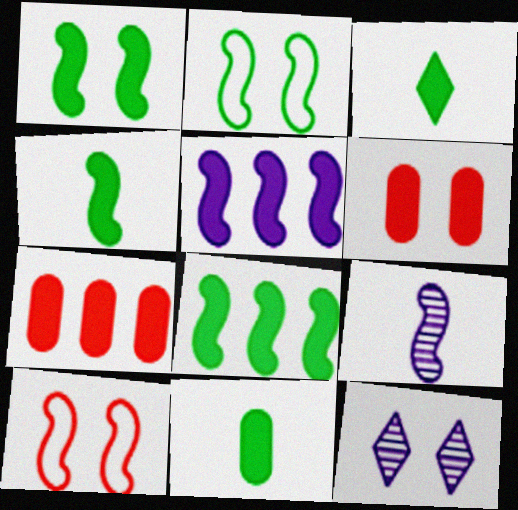[[1, 4, 8], 
[2, 6, 12], 
[3, 4, 11], 
[3, 5, 6], 
[8, 9, 10]]